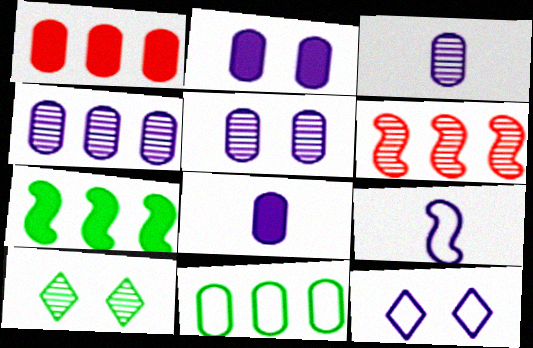[[1, 4, 11], 
[1, 9, 10], 
[3, 4, 5], 
[3, 6, 10]]